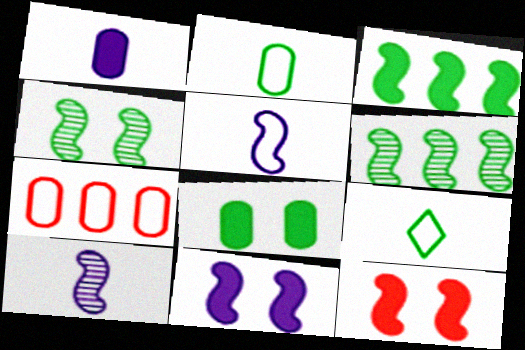[[5, 6, 12], 
[6, 8, 9]]